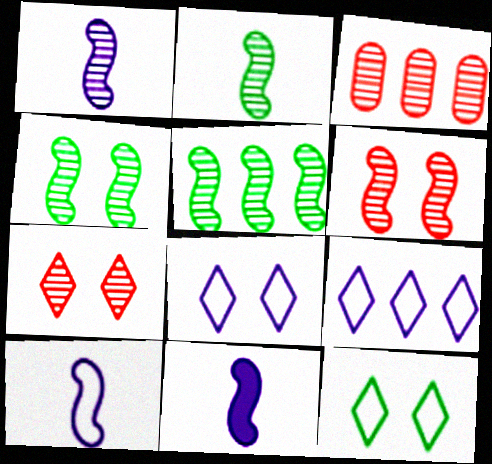[[1, 5, 6], 
[1, 10, 11], 
[2, 4, 5], 
[3, 11, 12]]